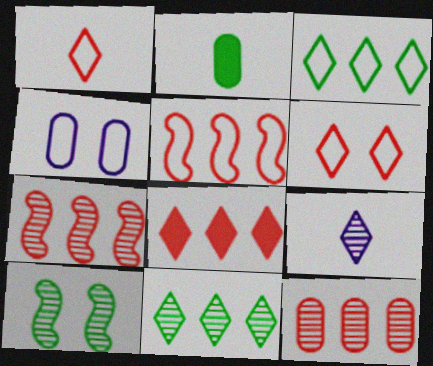[[2, 3, 10], 
[2, 4, 12], 
[5, 8, 12], 
[9, 10, 12]]